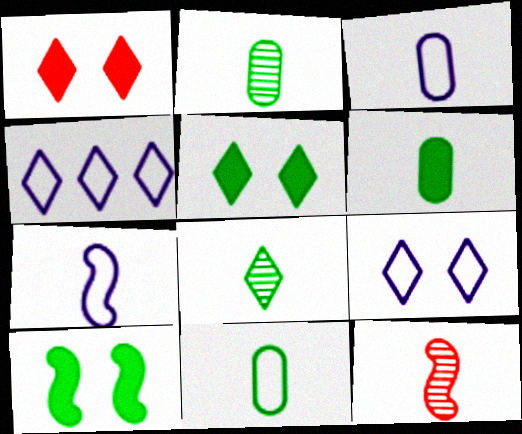[[1, 4, 8], 
[2, 6, 11]]